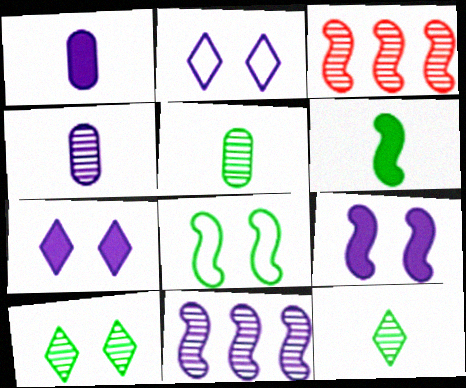[[1, 2, 11], 
[3, 4, 10]]